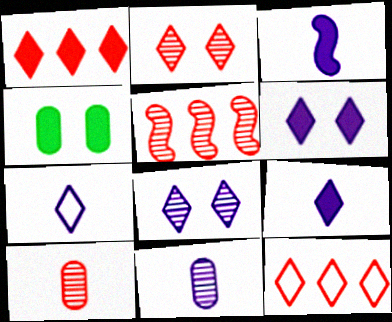[[1, 3, 4], 
[2, 5, 10], 
[3, 7, 11], 
[4, 5, 7]]